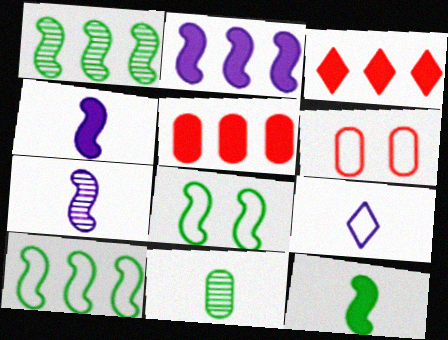[[1, 8, 12], 
[6, 9, 10]]